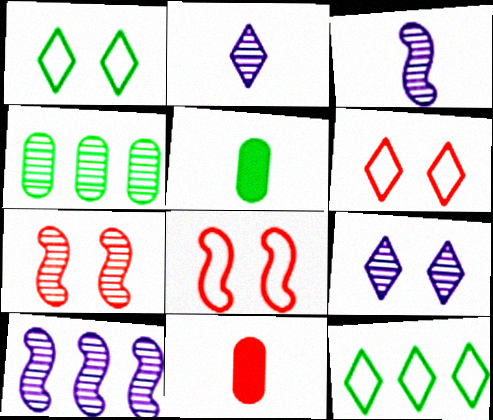[[1, 10, 11], 
[2, 4, 7], 
[5, 6, 10]]